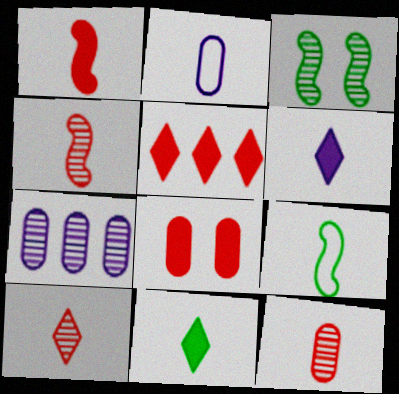[[1, 5, 8], 
[2, 3, 5], 
[2, 4, 11], 
[3, 7, 10], 
[4, 10, 12], 
[6, 9, 12]]